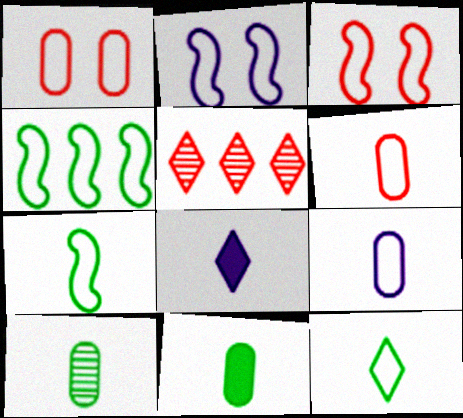[[2, 5, 11]]